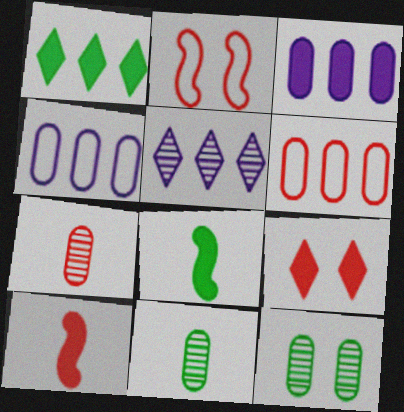[[3, 8, 9]]